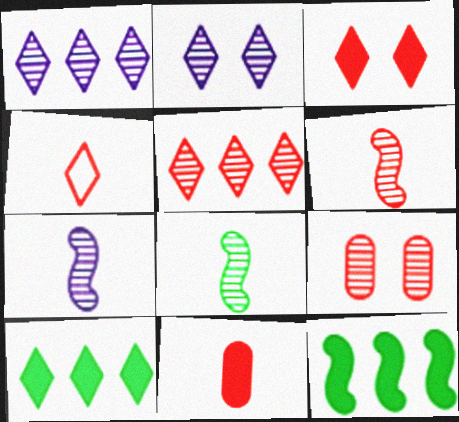[[1, 8, 9], 
[2, 4, 10], 
[3, 4, 5], 
[4, 6, 11], 
[5, 6, 9], 
[6, 7, 8]]